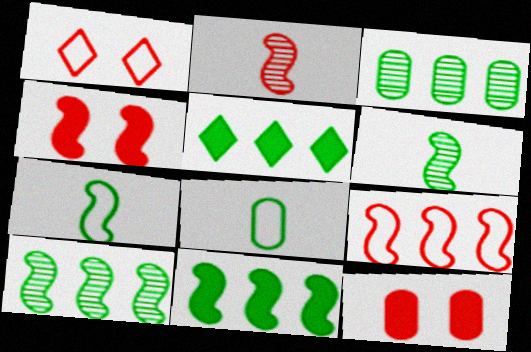[[2, 4, 9]]